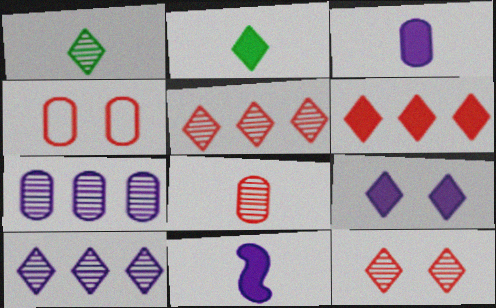[[1, 10, 12], 
[2, 6, 9]]